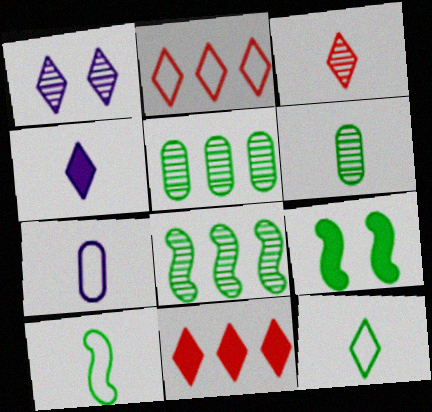[[1, 11, 12], 
[3, 4, 12], 
[5, 9, 12], 
[8, 9, 10]]